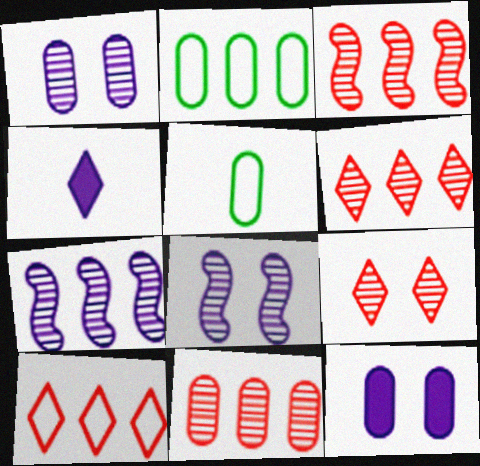[[3, 6, 11], 
[5, 11, 12]]